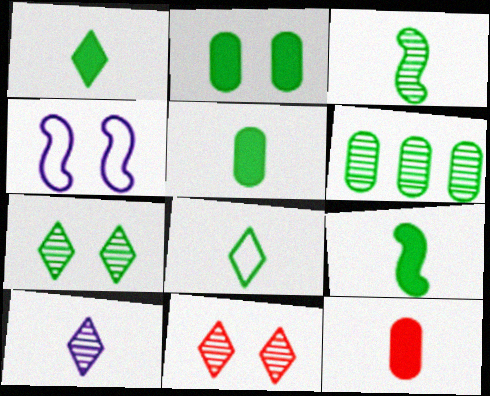[[1, 5, 9], 
[2, 4, 11], 
[3, 5, 8], 
[3, 6, 7]]